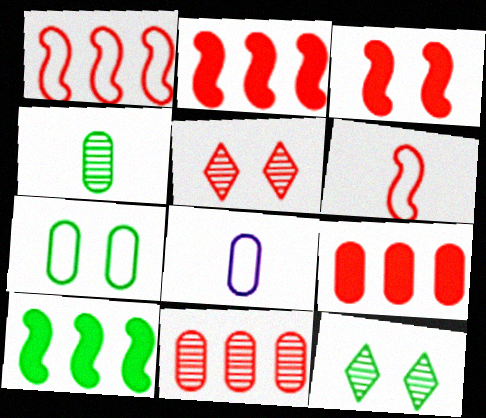[[2, 8, 12], 
[5, 6, 9], 
[5, 8, 10]]